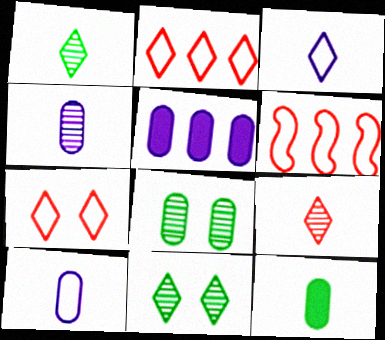[]